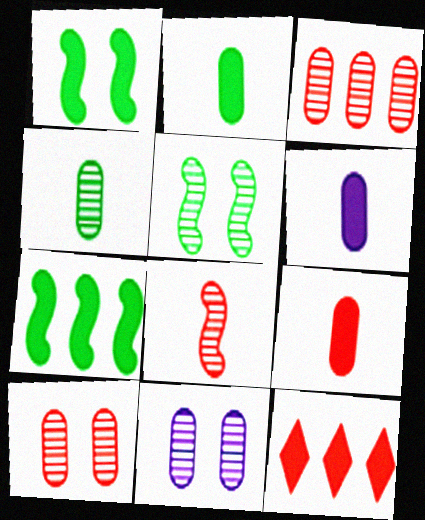[[1, 6, 12], 
[2, 6, 9], 
[3, 4, 11]]